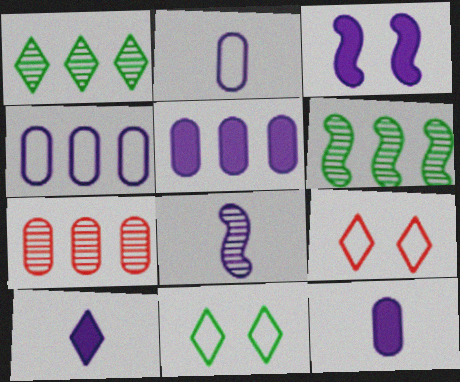[[1, 9, 10], 
[2, 8, 10], 
[3, 5, 10], 
[6, 9, 12]]